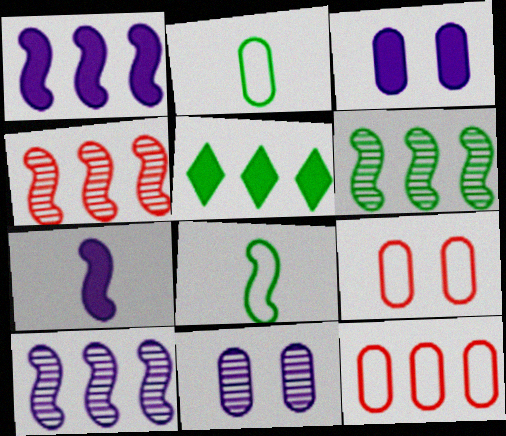[[4, 6, 10], 
[5, 10, 12]]